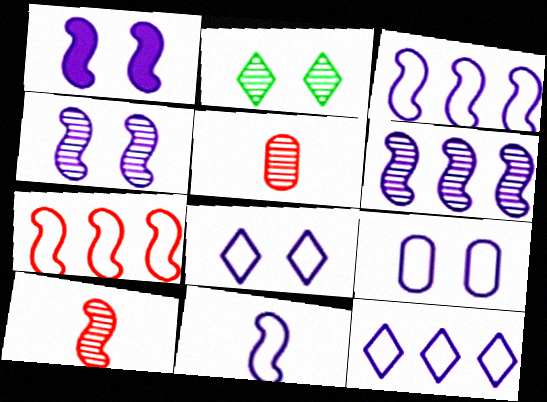[[1, 6, 11], 
[2, 5, 6], 
[9, 11, 12]]